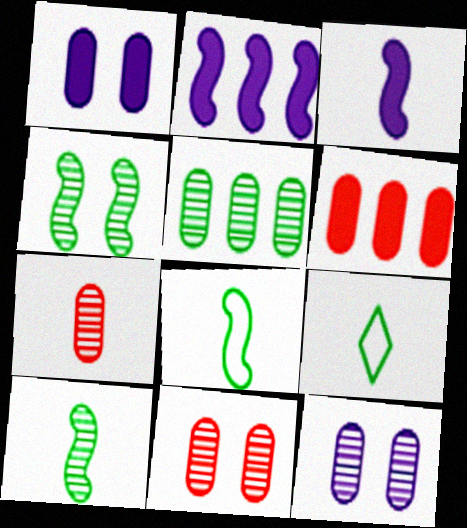[[2, 9, 11], 
[3, 7, 9], 
[5, 7, 12]]